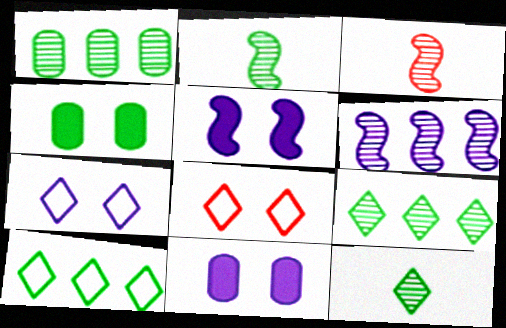[[2, 4, 10], 
[3, 10, 11]]